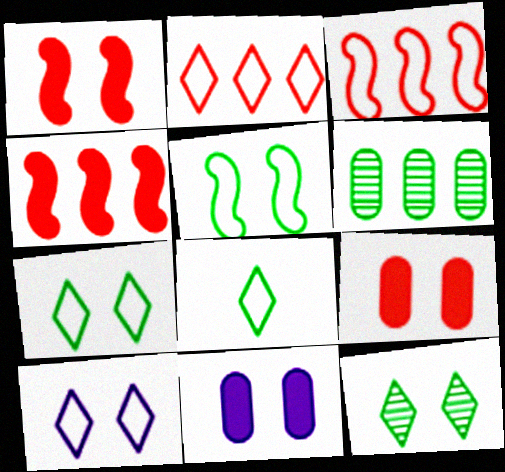[[2, 8, 10]]